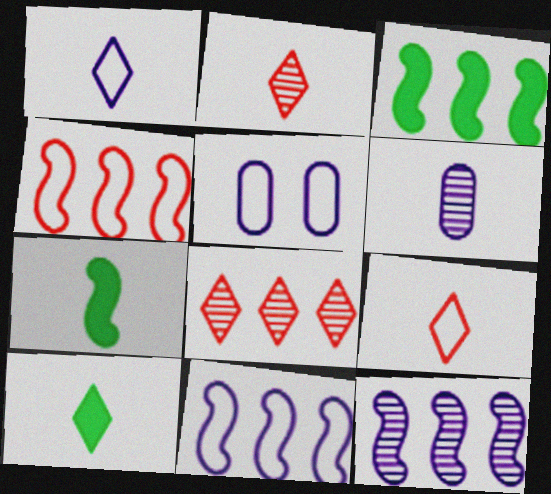[[1, 2, 10], 
[1, 5, 11], 
[2, 3, 5], 
[3, 4, 12], 
[5, 7, 8], 
[6, 7, 9]]